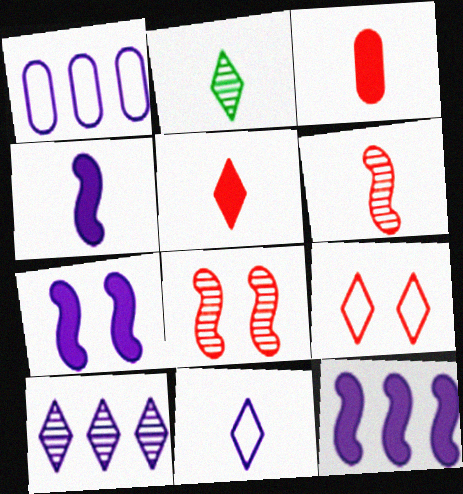[[1, 10, 12], 
[2, 5, 11], 
[4, 7, 12]]